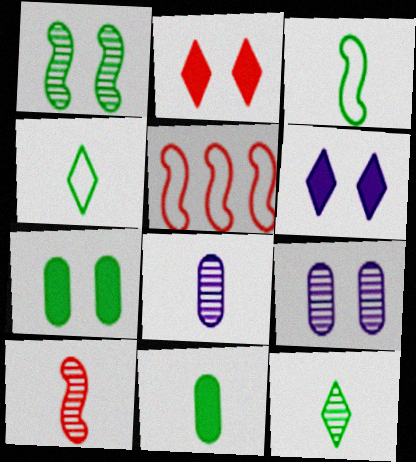[[3, 11, 12], 
[8, 10, 12]]